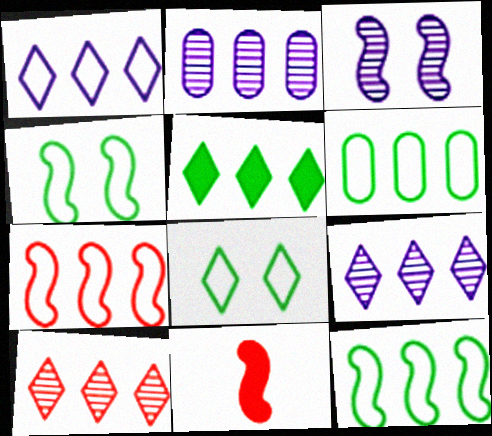[[1, 5, 10], 
[1, 6, 7], 
[2, 5, 7], 
[2, 8, 11], 
[3, 11, 12]]